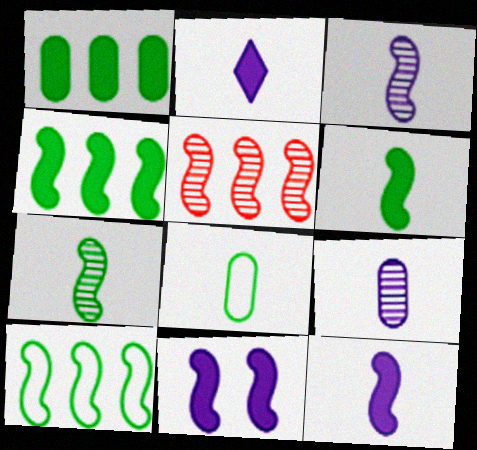[]